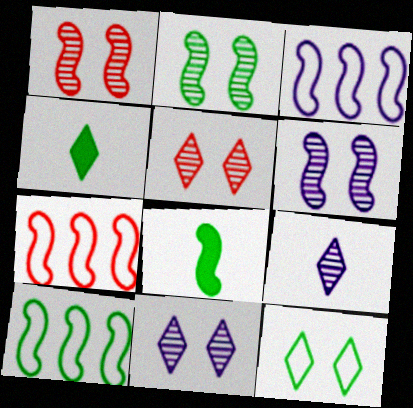[[1, 2, 6], 
[1, 3, 8], 
[2, 8, 10], 
[3, 7, 10], 
[6, 7, 8]]